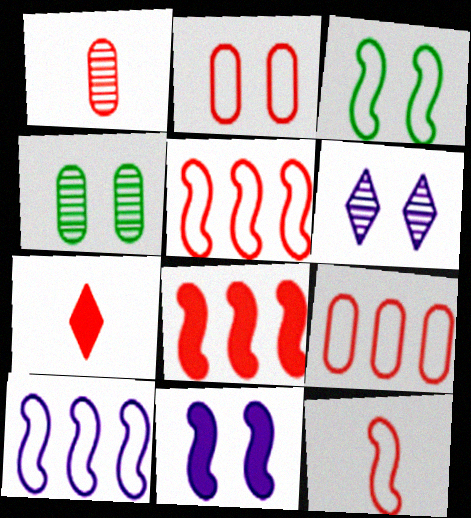[[1, 7, 12], 
[3, 10, 12], 
[4, 7, 10]]